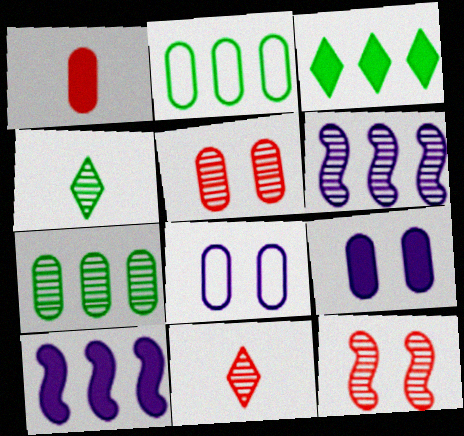[[1, 7, 8], 
[4, 5, 6]]